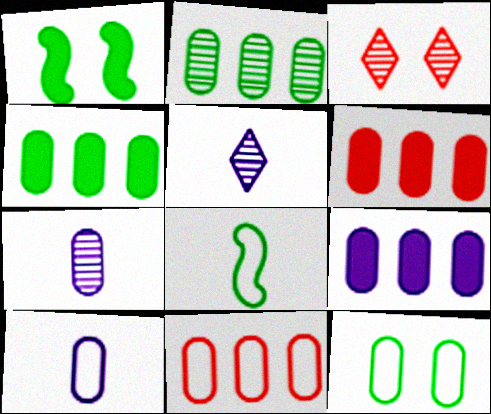[[1, 5, 11], 
[2, 9, 11], 
[3, 8, 9], 
[4, 6, 9], 
[6, 7, 12], 
[10, 11, 12]]